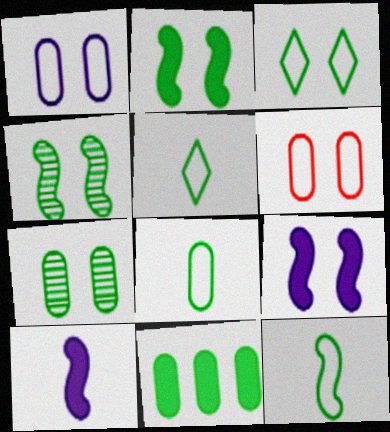[[2, 3, 7], 
[4, 5, 11], 
[5, 8, 12], 
[7, 8, 11]]